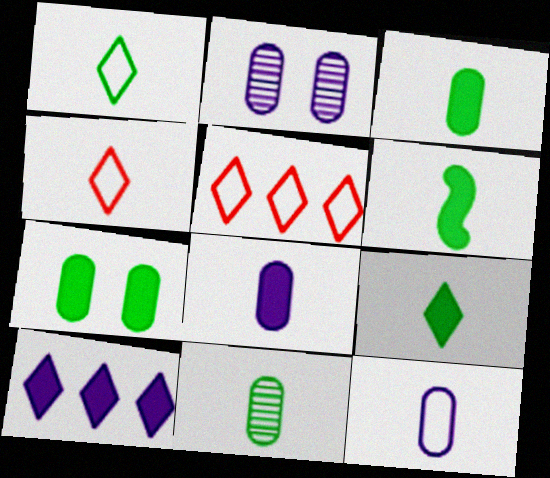[[1, 6, 11], 
[2, 5, 6], 
[3, 6, 9]]